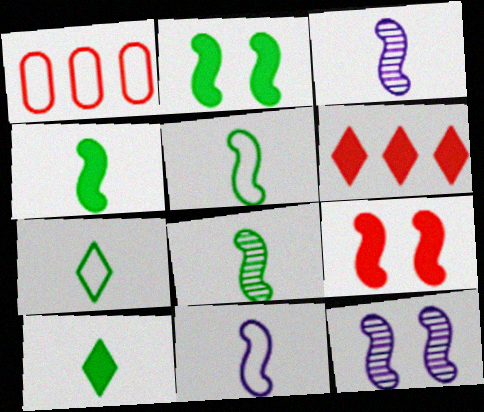[[1, 10, 12], 
[4, 5, 8]]